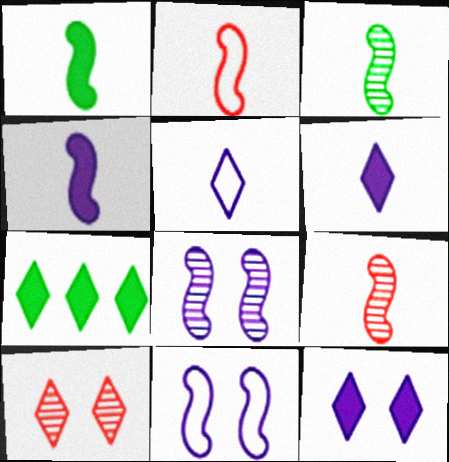[[2, 3, 4], 
[5, 7, 10]]